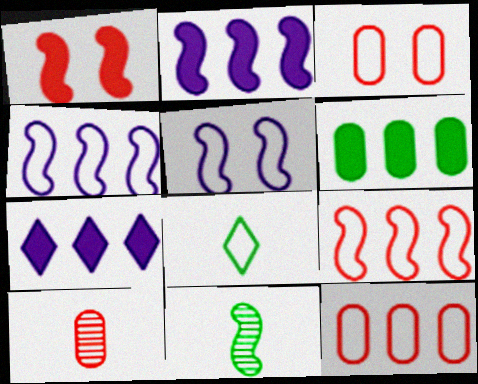[[1, 4, 11], 
[3, 4, 8], 
[3, 7, 11], 
[5, 8, 12]]